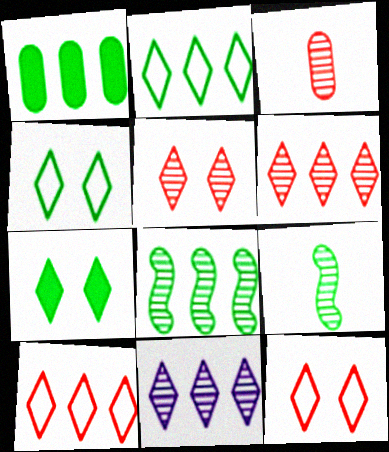[[1, 2, 8], 
[1, 4, 9]]